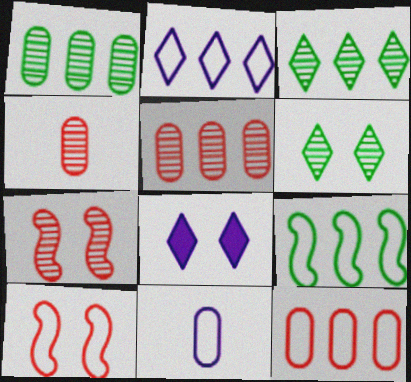[[2, 9, 12], 
[4, 8, 9]]